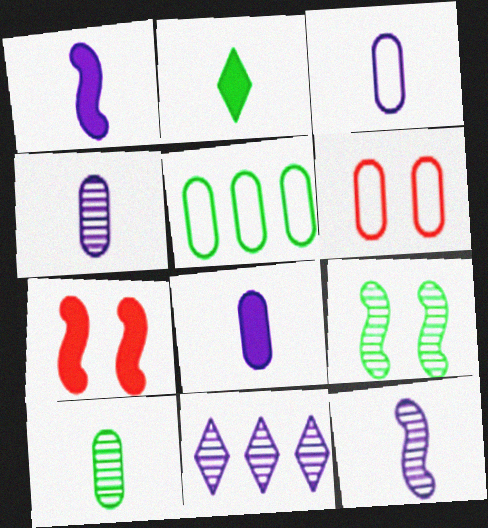[[2, 5, 9], 
[3, 4, 8], 
[3, 5, 6]]